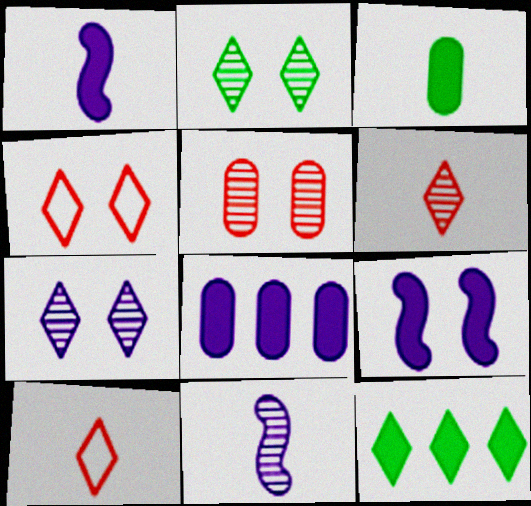[[3, 10, 11], 
[7, 10, 12]]